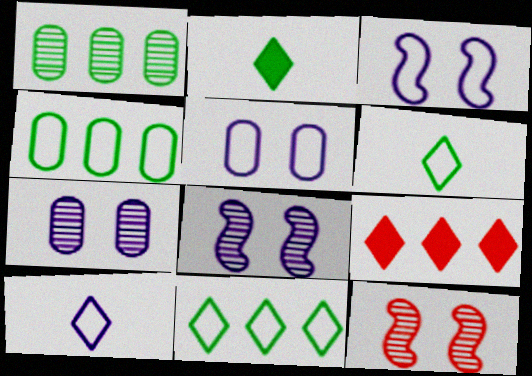[]